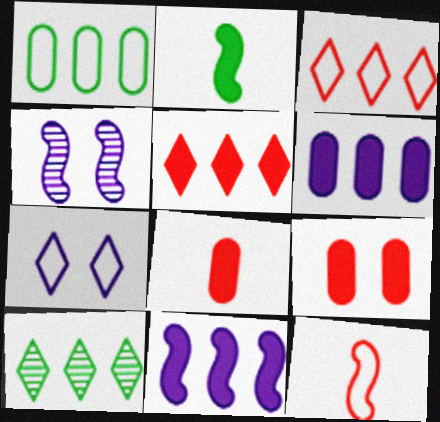[[1, 7, 12]]